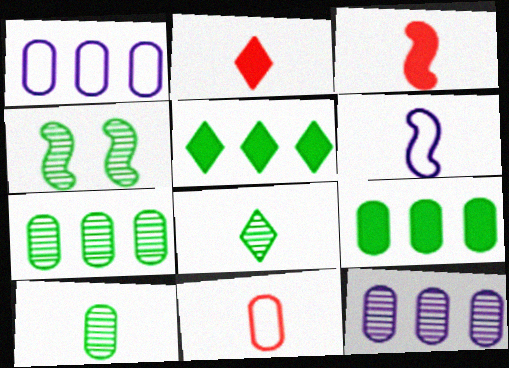[[1, 2, 4], 
[2, 6, 10], 
[4, 7, 8]]